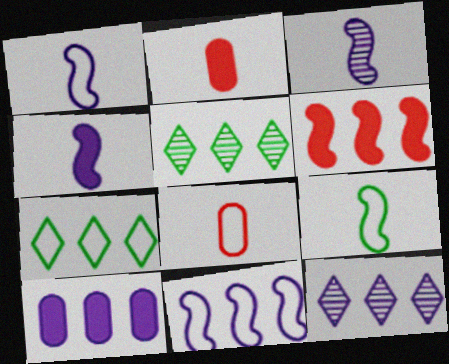[[1, 3, 4], 
[10, 11, 12]]